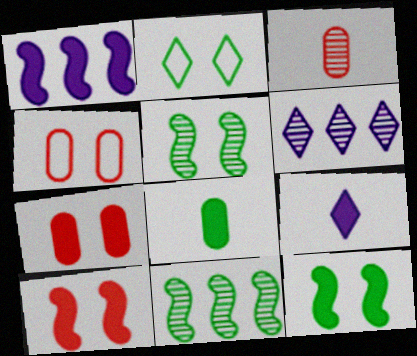[[1, 2, 3], 
[2, 8, 11], 
[3, 5, 6], 
[4, 9, 11]]